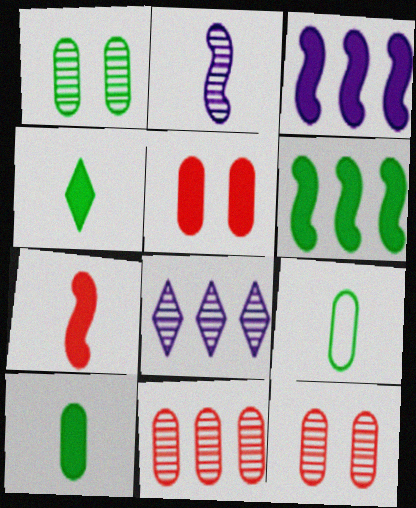[[3, 4, 5]]